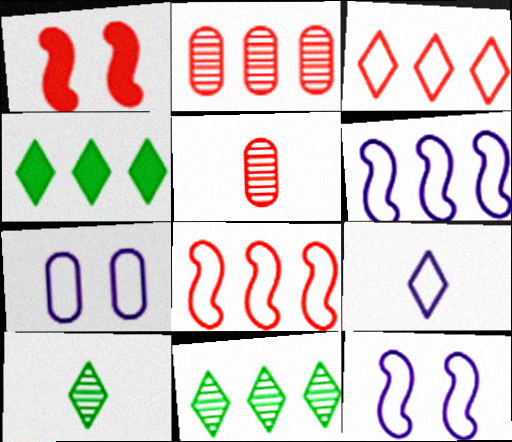[[1, 3, 5], 
[2, 4, 6], 
[4, 5, 12], 
[6, 7, 9]]